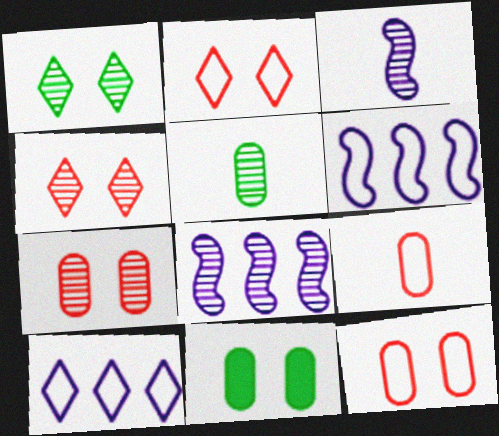[[4, 5, 8]]